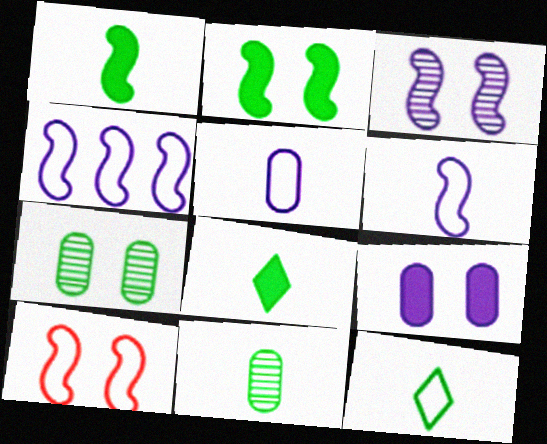[[1, 11, 12], 
[2, 3, 10]]